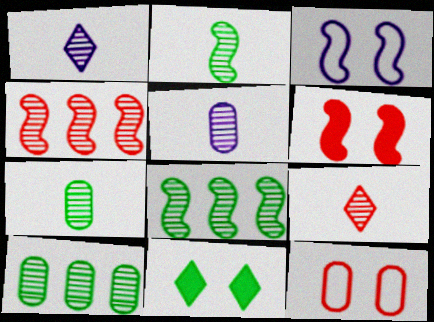[[2, 5, 9]]